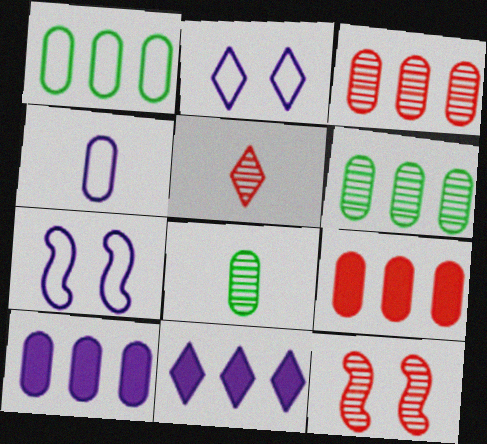[[1, 3, 10], 
[3, 5, 12]]